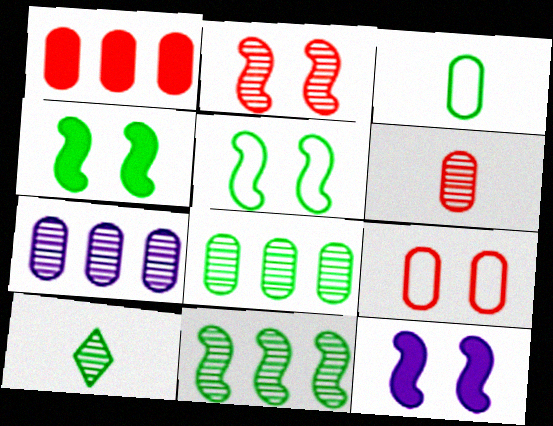[[1, 6, 9], 
[2, 5, 12], 
[2, 7, 10]]